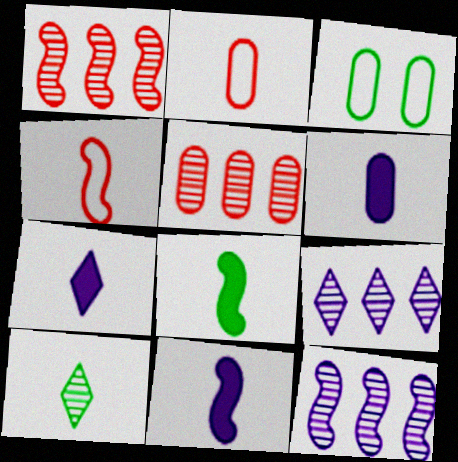[[1, 3, 7], 
[2, 10, 11], 
[3, 5, 6], 
[4, 6, 10], 
[6, 7, 11]]